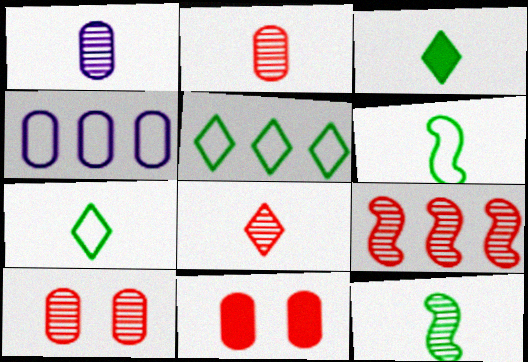[[1, 8, 12], 
[8, 9, 10]]